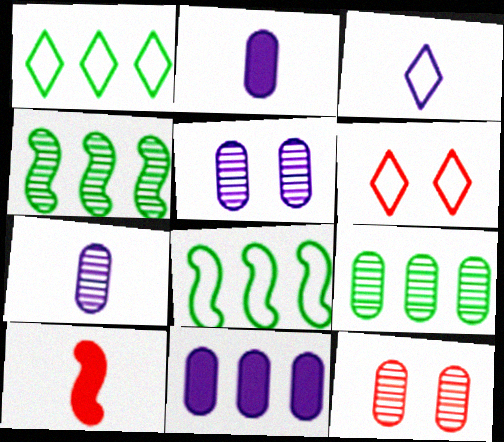[[1, 3, 6], 
[1, 5, 10], 
[2, 4, 6], 
[7, 9, 12]]